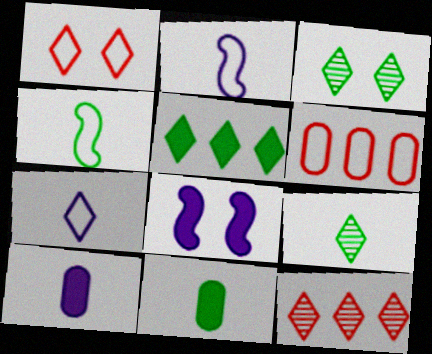[[4, 9, 11], 
[6, 8, 9]]